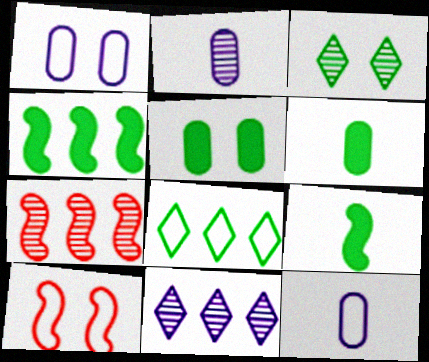[[2, 3, 7], 
[6, 10, 11], 
[8, 10, 12]]